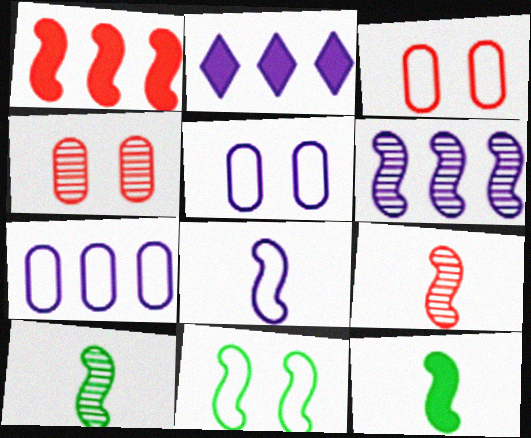[[2, 3, 10], 
[2, 6, 7], 
[8, 9, 12]]